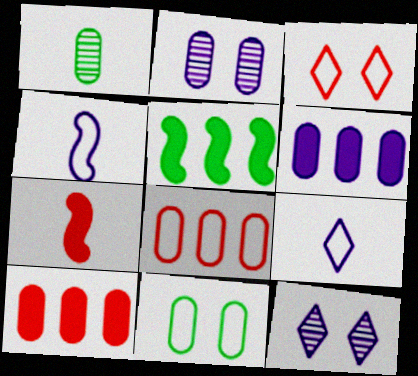[[1, 7, 9], 
[4, 6, 12]]